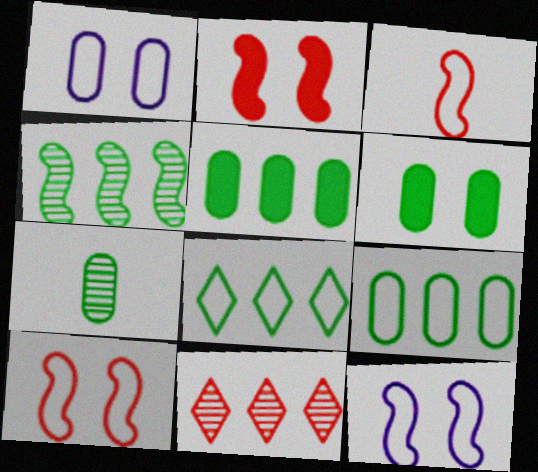[[1, 3, 8], 
[4, 5, 8], 
[6, 7, 9]]